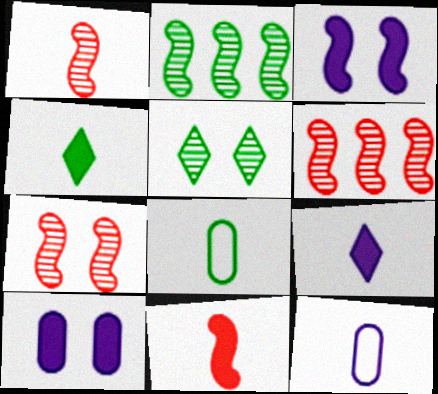[[1, 4, 12], 
[1, 6, 7], 
[1, 8, 9]]